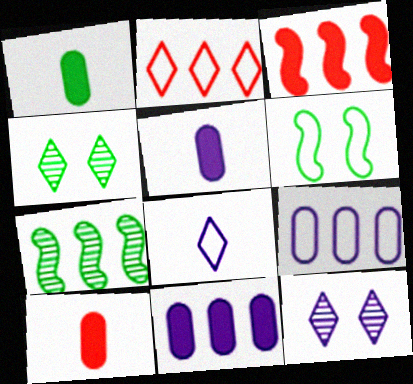[[1, 5, 10], 
[2, 7, 11]]